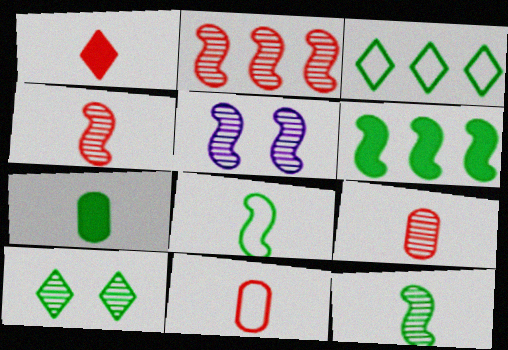[[1, 4, 11], 
[2, 5, 12]]